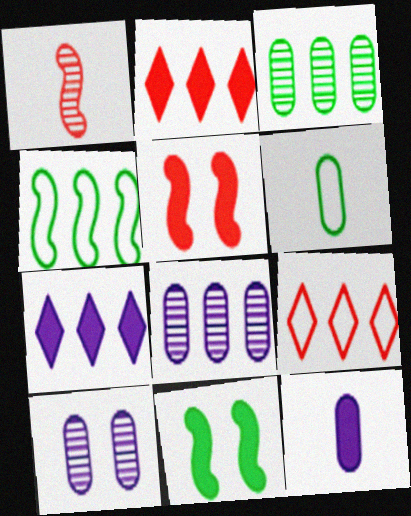[[2, 4, 8], 
[2, 11, 12]]